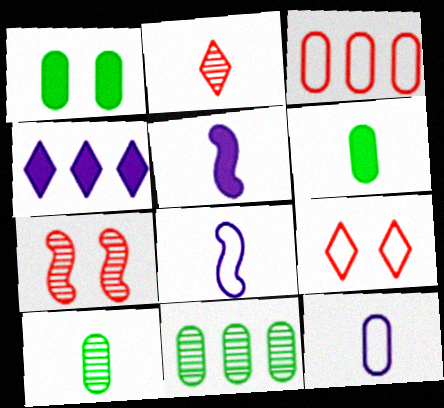[[2, 6, 8], 
[5, 9, 11]]